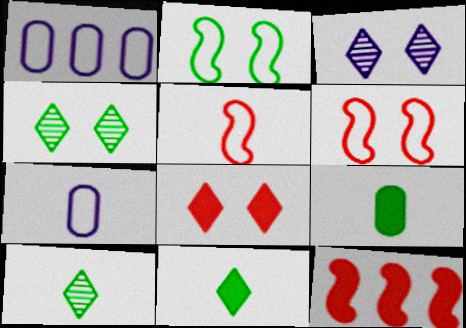[[4, 7, 12]]